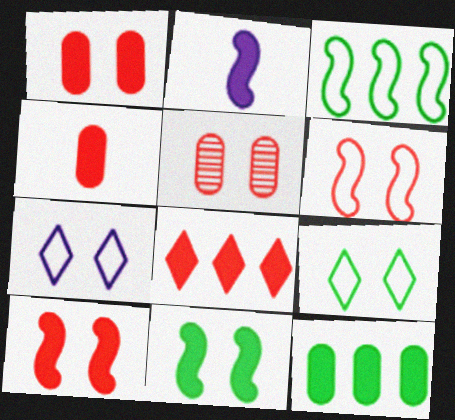[[4, 8, 10], 
[5, 7, 11]]